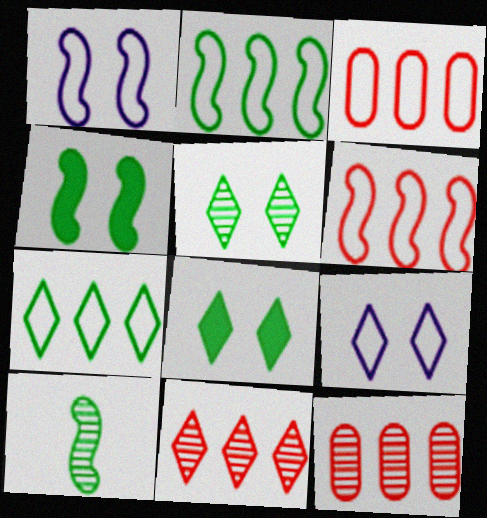[[2, 4, 10]]